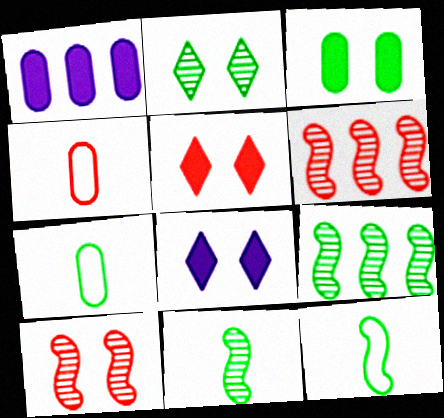[[4, 5, 6], 
[4, 8, 9], 
[6, 7, 8]]